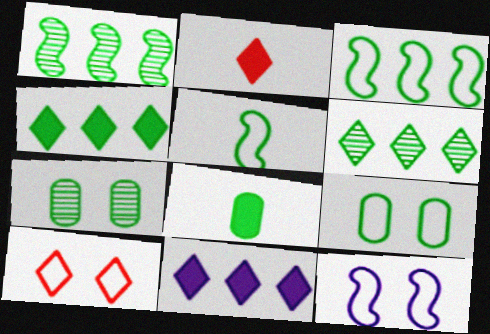[[4, 5, 7], 
[9, 10, 12]]